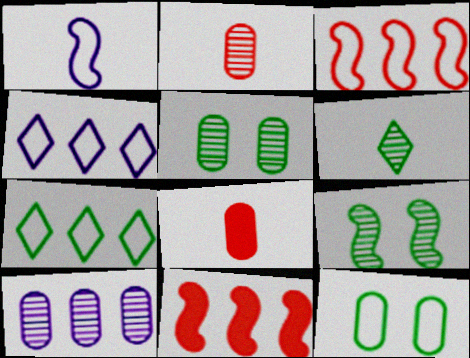[[1, 6, 8], 
[1, 9, 11], 
[2, 5, 10], 
[4, 8, 9], 
[7, 10, 11], 
[8, 10, 12]]